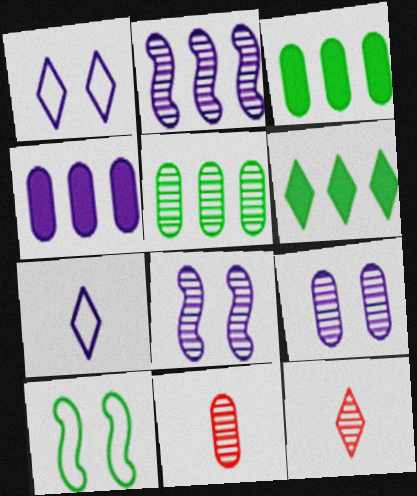[[1, 6, 12], 
[4, 7, 8], 
[4, 10, 12], 
[5, 8, 12], 
[5, 9, 11]]